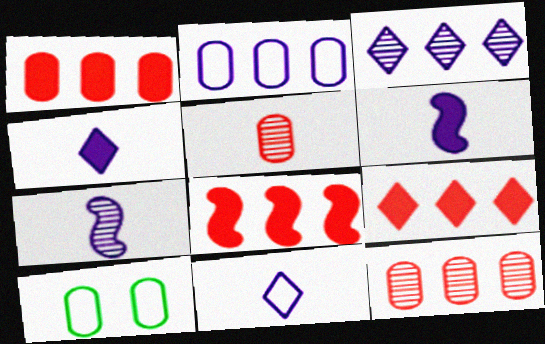[[1, 8, 9], 
[7, 9, 10]]